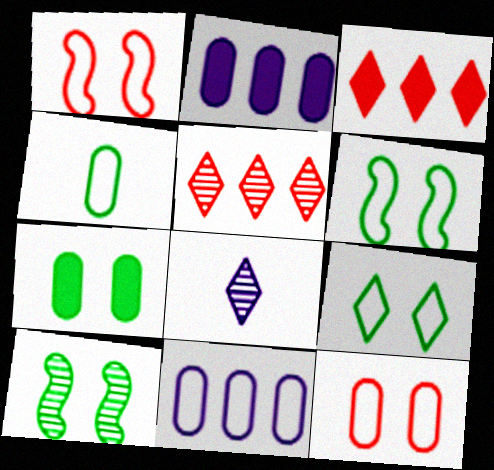[[3, 8, 9], 
[4, 11, 12], 
[7, 9, 10]]